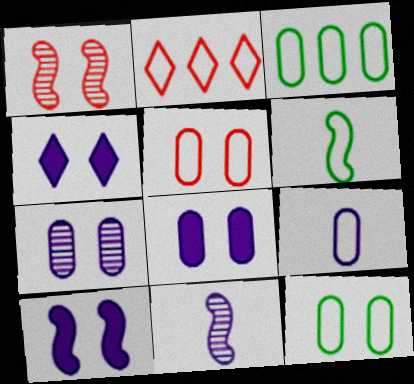[[1, 4, 12], 
[3, 5, 9], 
[4, 8, 10]]